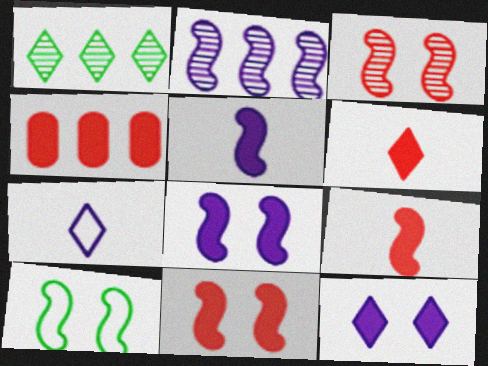[[2, 9, 10], 
[3, 8, 10], 
[4, 6, 11]]